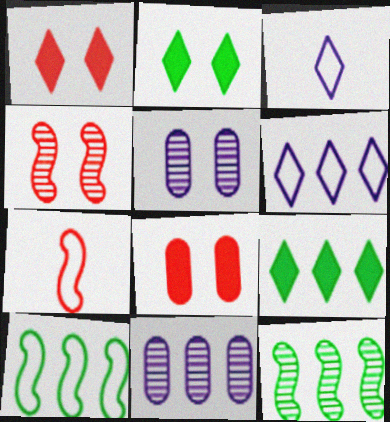[[2, 7, 11], 
[3, 8, 12], 
[5, 7, 9]]